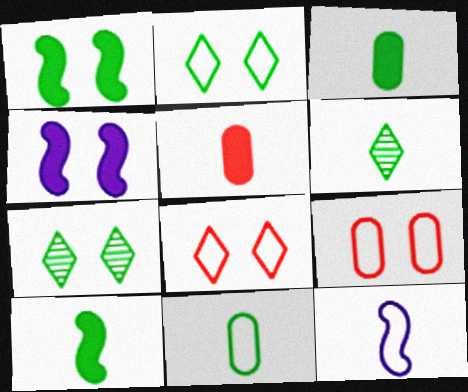[[4, 7, 9], 
[5, 6, 12], 
[6, 10, 11]]